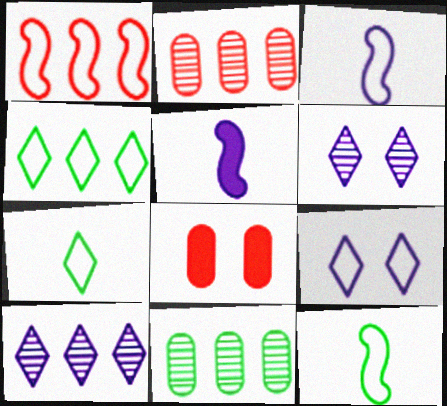[[8, 10, 12]]